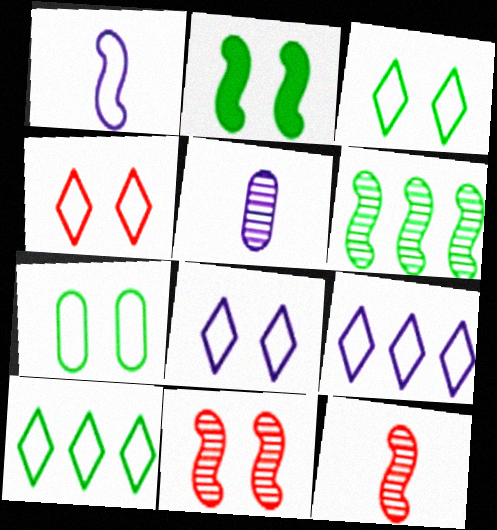[[3, 4, 8]]